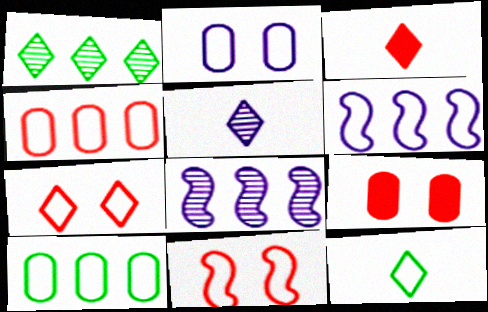[[3, 5, 12], 
[8, 9, 12]]